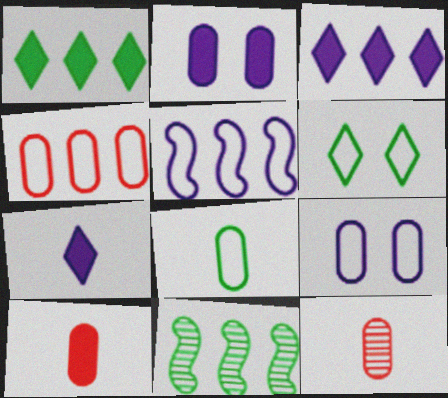[[3, 4, 11], 
[4, 8, 9]]